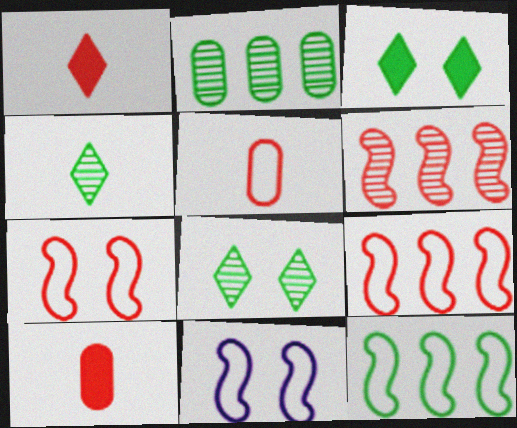[[1, 2, 11]]